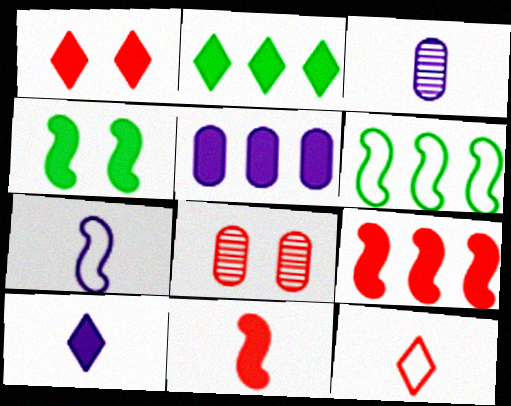[[1, 2, 10], 
[1, 3, 6], 
[2, 5, 9], 
[2, 7, 8], 
[3, 7, 10], 
[6, 8, 10], 
[8, 9, 12]]